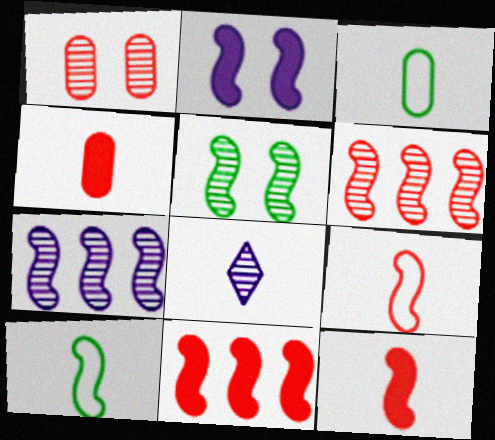[[2, 6, 10], 
[3, 8, 12], 
[4, 8, 10]]